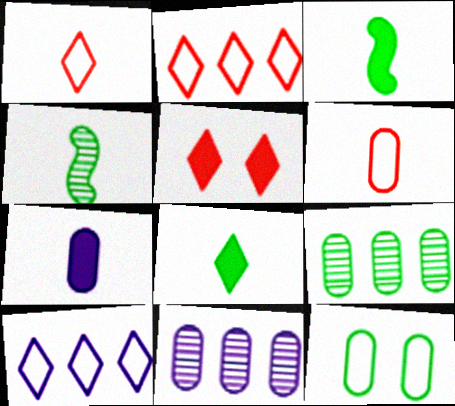[[1, 4, 7]]